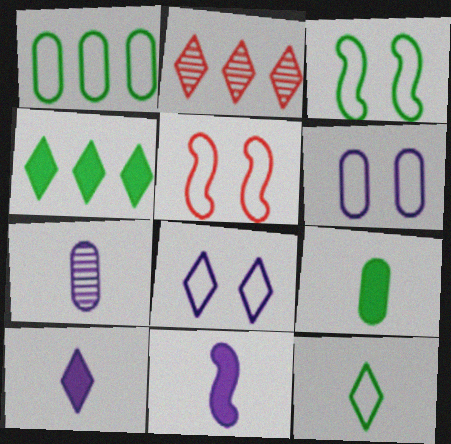[[1, 3, 12], 
[4, 5, 7]]